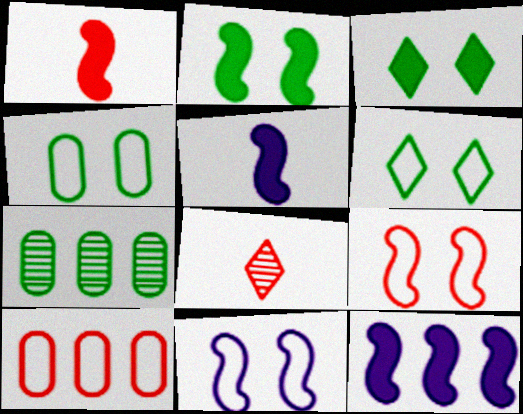[[1, 2, 12], 
[4, 8, 12]]